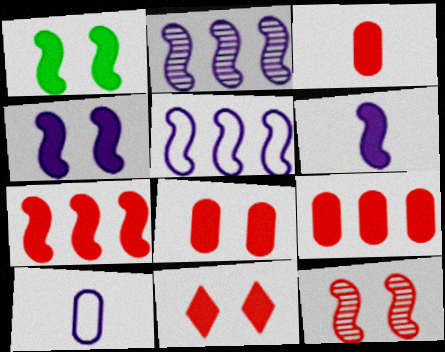[[1, 6, 7], 
[3, 7, 11], 
[3, 8, 9]]